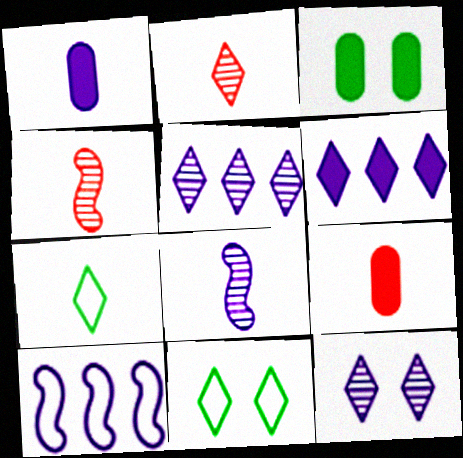[[1, 4, 7], 
[1, 10, 12], 
[2, 3, 10], 
[2, 6, 11], 
[7, 8, 9]]